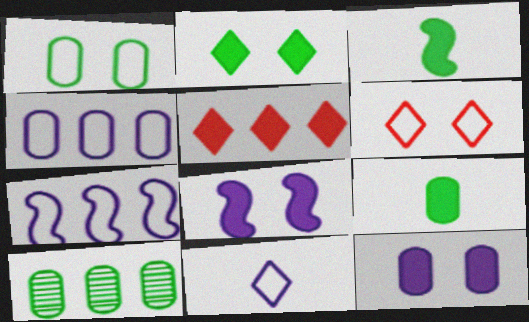[[1, 9, 10], 
[3, 5, 12], 
[5, 7, 10], 
[5, 8, 9]]